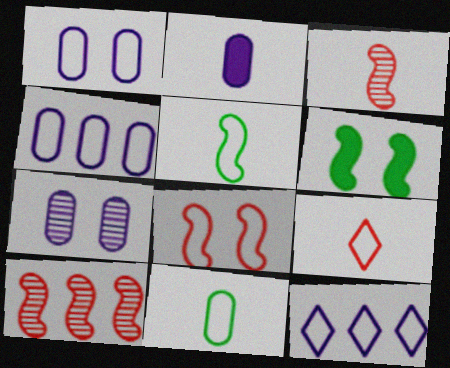[[2, 4, 7], 
[8, 11, 12]]